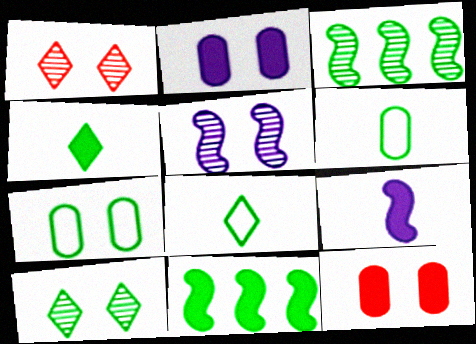[[3, 4, 7], 
[6, 10, 11]]